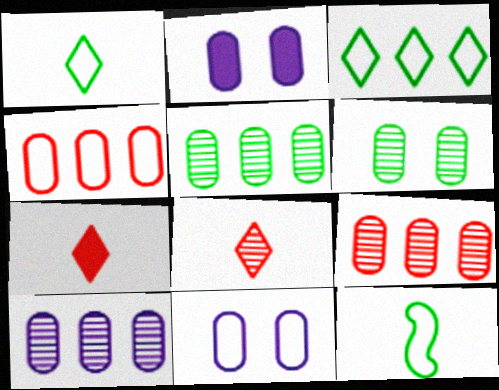[[5, 9, 10]]